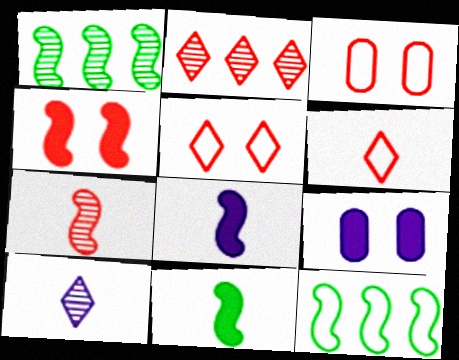[[1, 6, 9]]